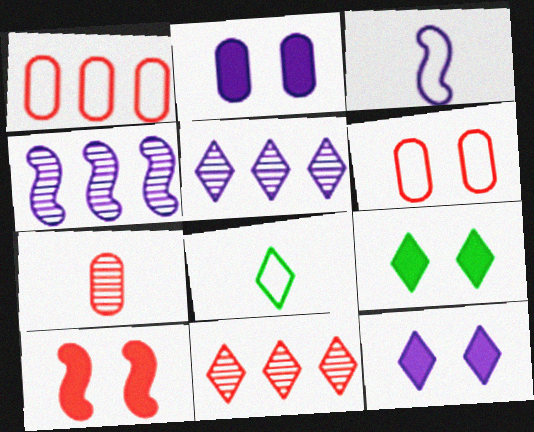[[2, 3, 5], 
[2, 9, 10], 
[8, 11, 12]]